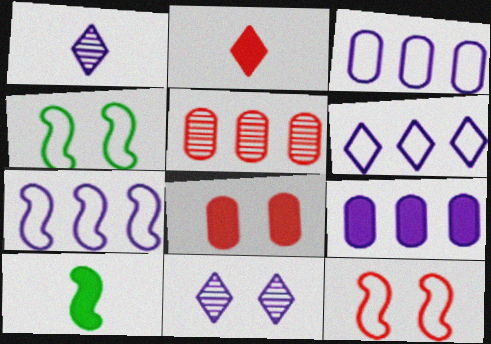[[2, 5, 12], 
[3, 6, 7], 
[4, 8, 11]]